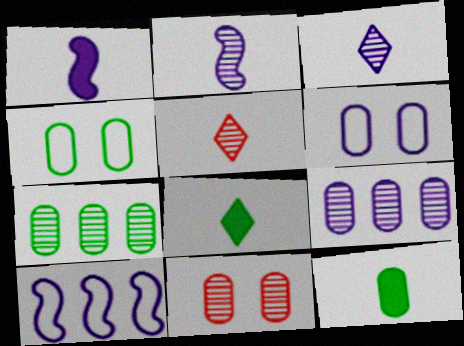[[4, 7, 12], 
[8, 10, 11]]